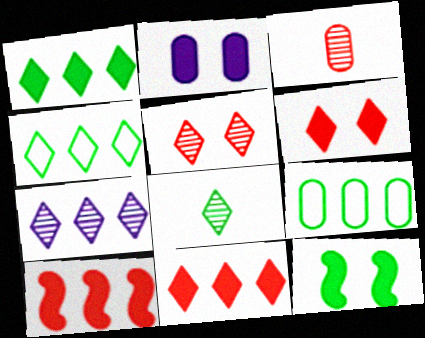[[2, 3, 9], 
[2, 6, 12], 
[4, 7, 11], 
[5, 7, 8], 
[7, 9, 10], 
[8, 9, 12]]